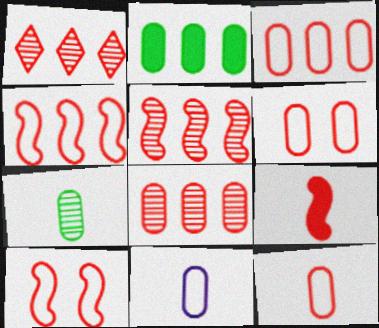[[1, 5, 8], 
[1, 6, 9], 
[3, 6, 12], 
[5, 9, 10]]